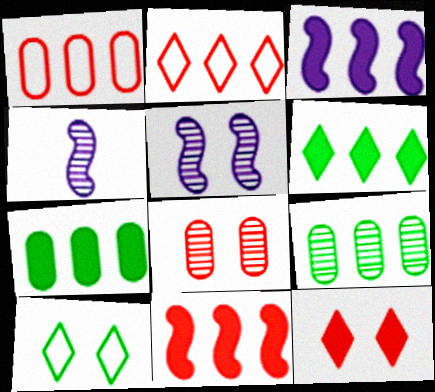[[2, 3, 9]]